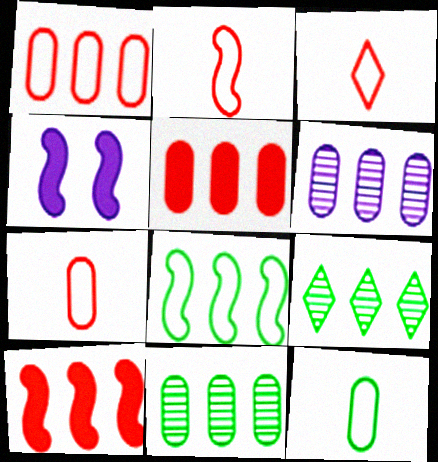[[2, 3, 7], 
[3, 4, 11], 
[4, 7, 9]]